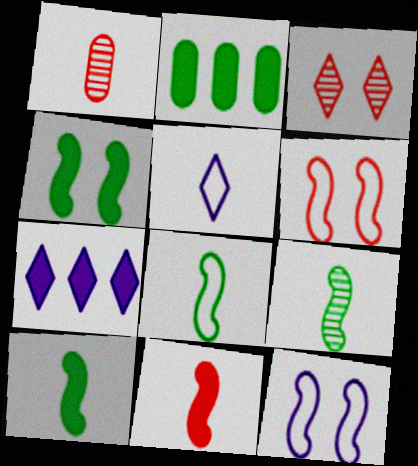[[1, 5, 10], 
[8, 9, 10]]